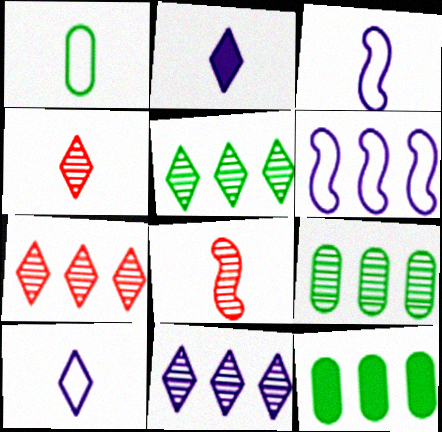[[1, 2, 8], 
[5, 7, 11], 
[6, 7, 12]]